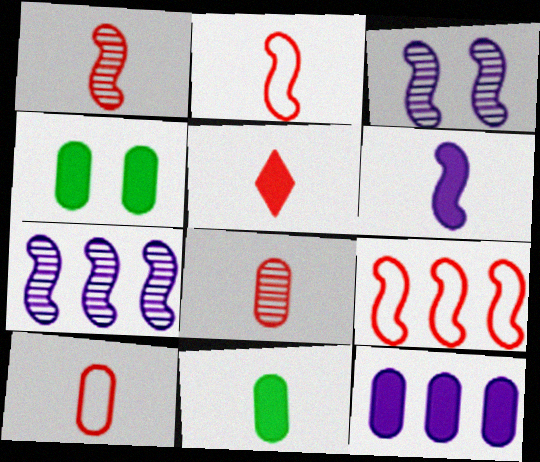[[1, 5, 10], 
[2, 5, 8], 
[5, 6, 11]]